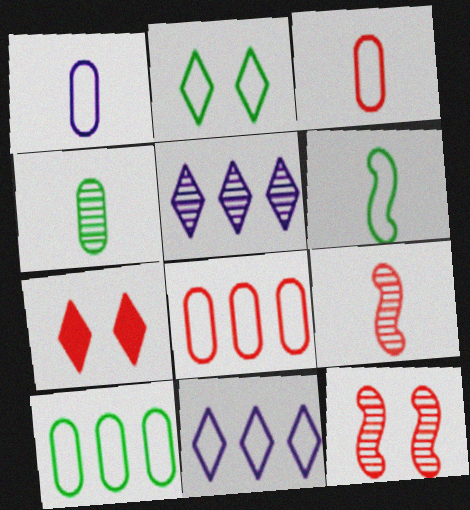[[2, 6, 10], 
[4, 5, 12], 
[7, 8, 9]]